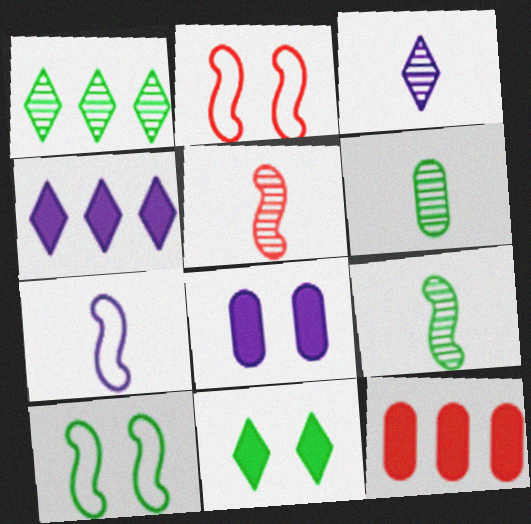[[2, 4, 6], 
[3, 5, 6], 
[3, 10, 12]]